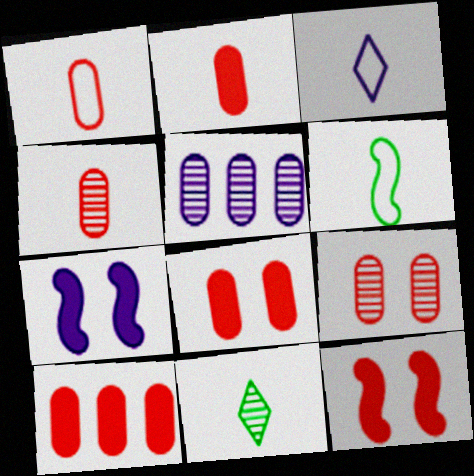[[1, 2, 4], 
[1, 3, 6], 
[1, 9, 10], 
[2, 8, 10], 
[3, 5, 7]]